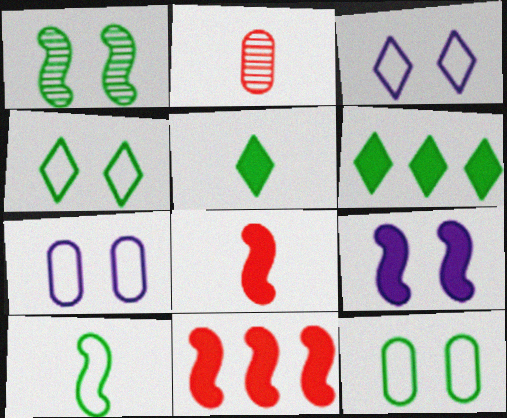[]